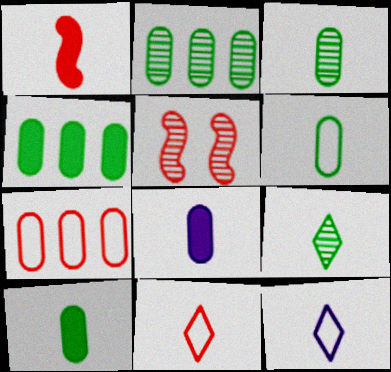[[1, 3, 12], 
[3, 6, 10], 
[4, 5, 12]]